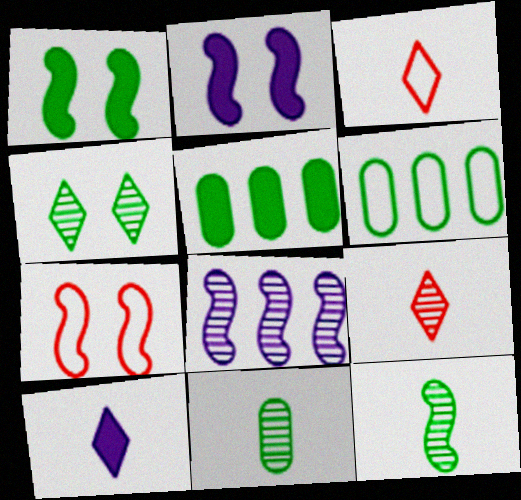[[2, 6, 9]]